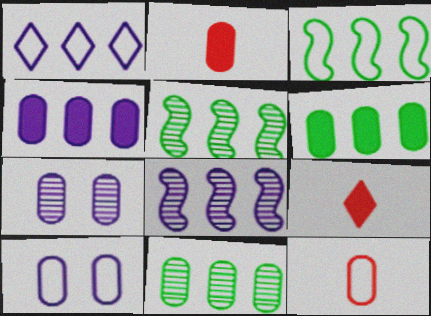[[1, 4, 8], 
[2, 10, 11], 
[3, 7, 9], 
[5, 9, 10], 
[6, 7, 12]]